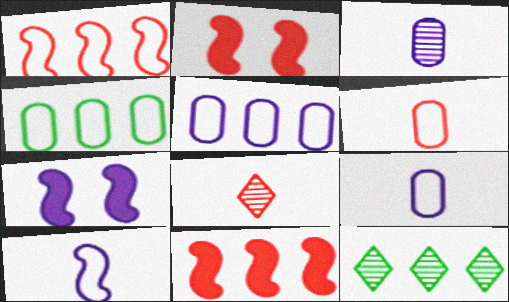[[2, 9, 12], 
[4, 7, 8], 
[5, 11, 12], 
[6, 7, 12]]